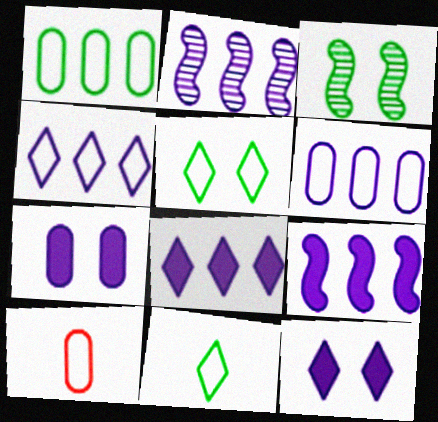[[2, 6, 8], 
[3, 8, 10]]